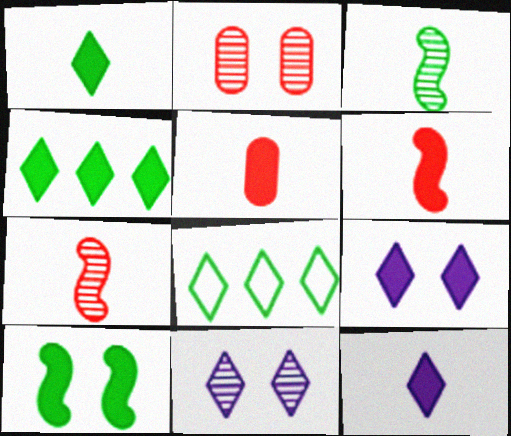[]